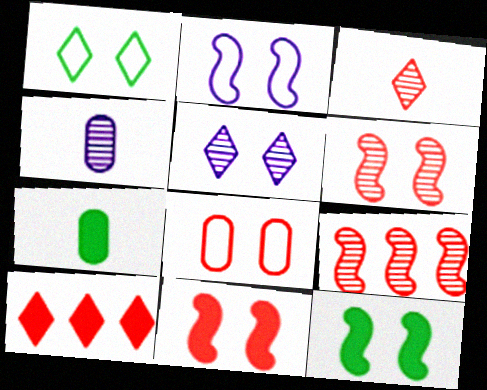[[1, 2, 8], 
[2, 6, 12], 
[5, 8, 12]]